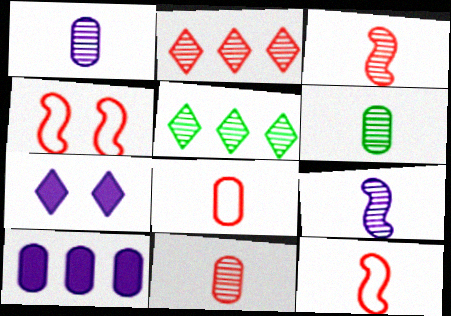[[1, 6, 11]]